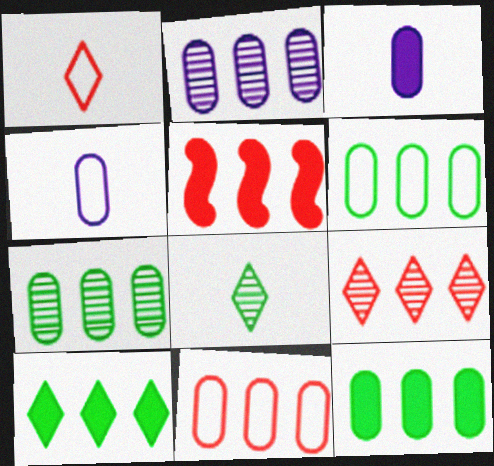[[2, 11, 12], 
[5, 9, 11], 
[6, 7, 12]]